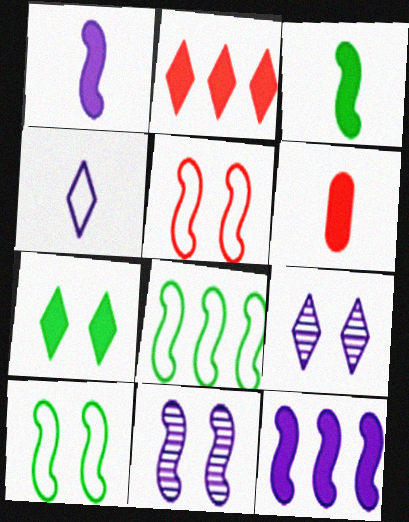[[6, 7, 12], 
[6, 8, 9]]